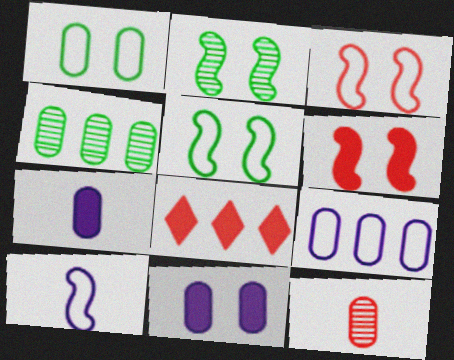[[3, 8, 12]]